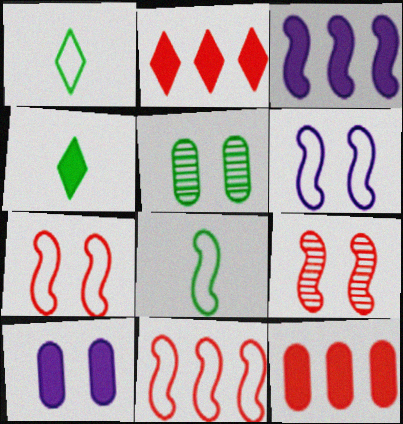[[3, 8, 9], 
[6, 8, 11]]